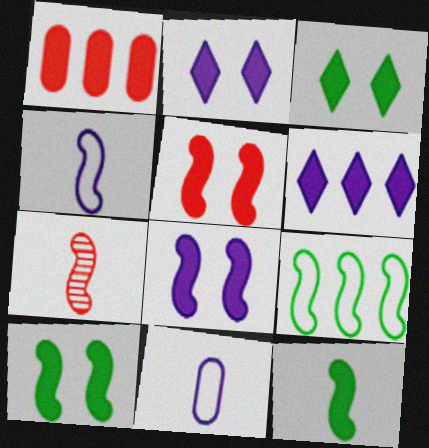[[1, 2, 12], 
[4, 7, 12], 
[5, 8, 10], 
[7, 8, 9]]